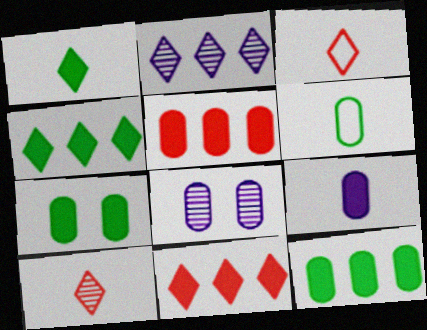[[5, 6, 8], 
[5, 7, 9]]